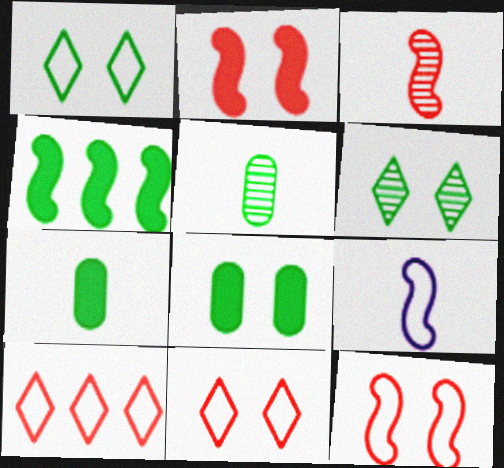[[1, 4, 5]]